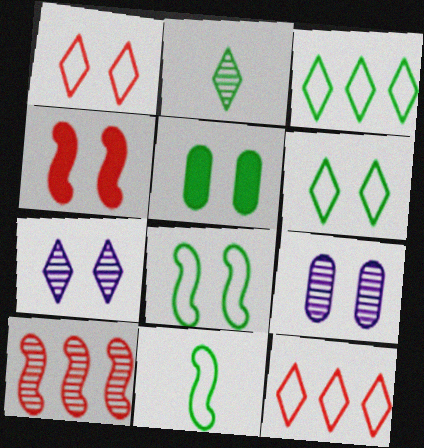[[2, 9, 10], 
[4, 6, 9]]